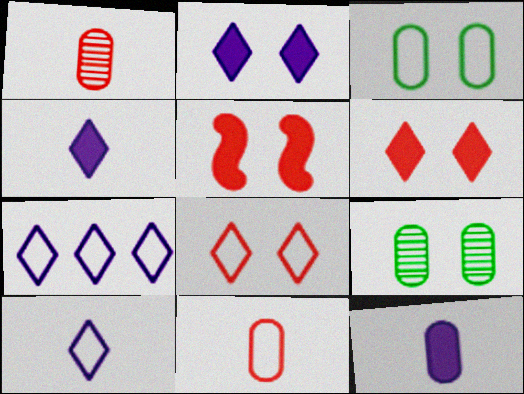[]